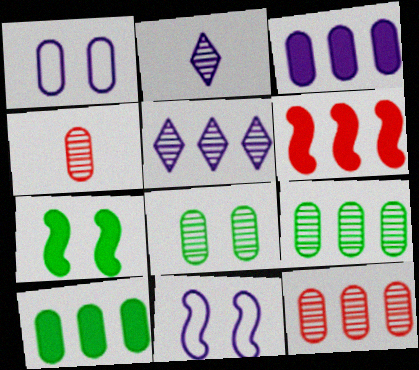[[1, 4, 10], 
[2, 3, 11]]